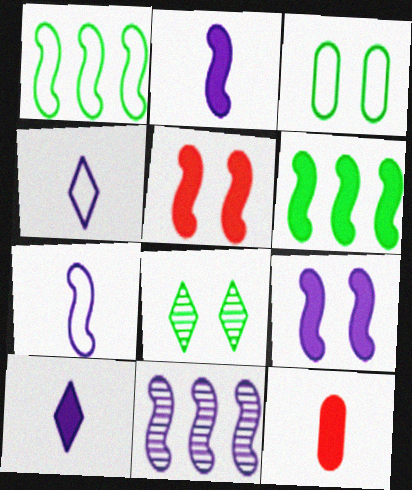[[2, 5, 6], 
[7, 9, 11]]